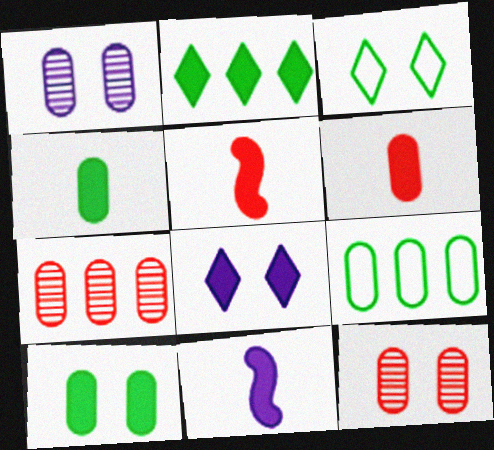[[1, 6, 9], 
[3, 7, 11]]